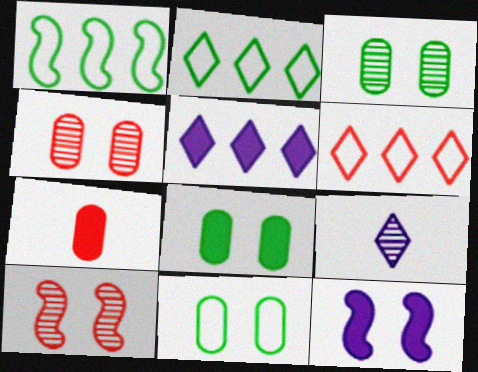[[3, 8, 11], 
[6, 7, 10]]